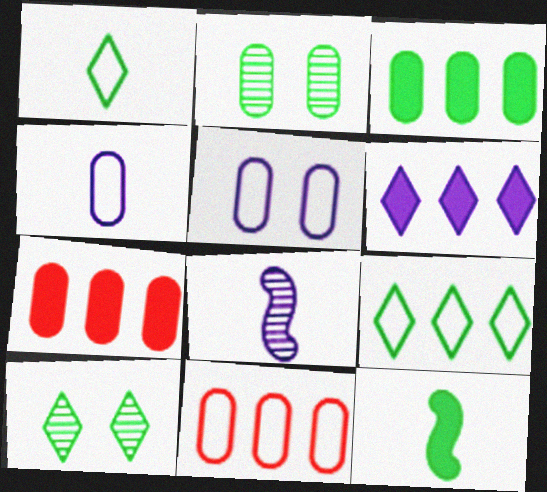[[2, 4, 7], 
[2, 9, 12], 
[5, 6, 8]]